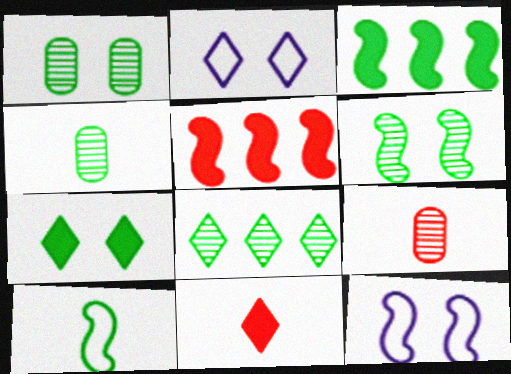[[2, 3, 9], 
[2, 4, 5], 
[2, 8, 11], 
[3, 6, 10], 
[4, 6, 8]]